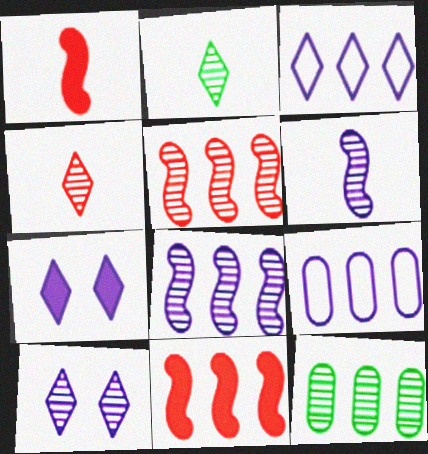[[3, 11, 12], 
[6, 7, 9]]